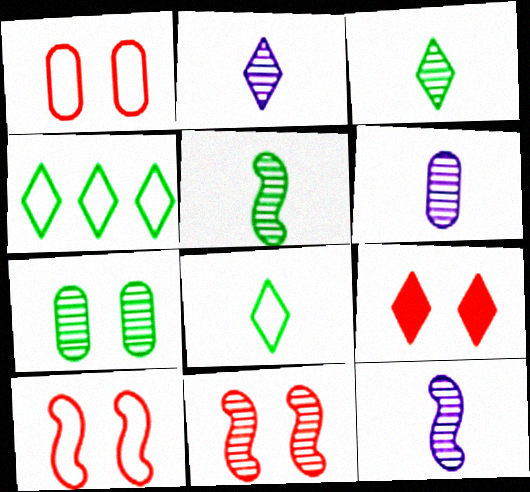[[1, 9, 11], 
[2, 4, 9], 
[2, 6, 12]]